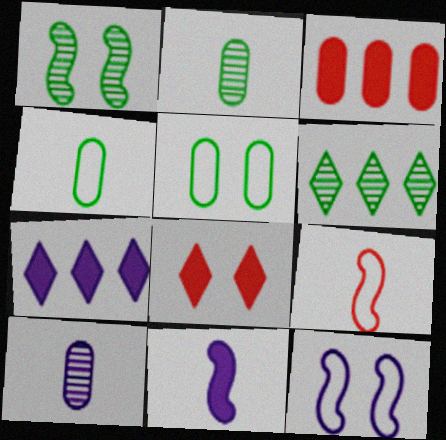[[1, 2, 6], 
[3, 5, 10], 
[7, 10, 12]]